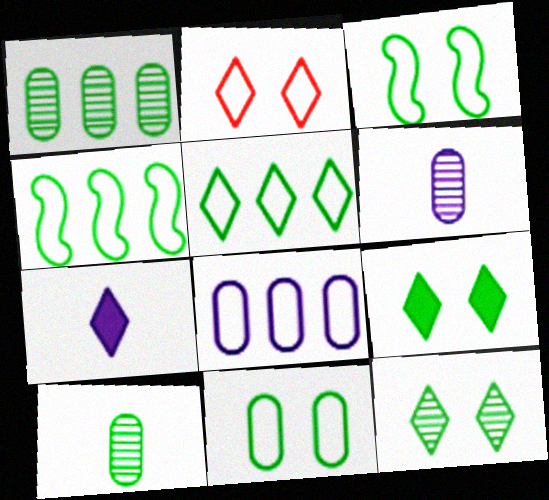[[4, 9, 10]]